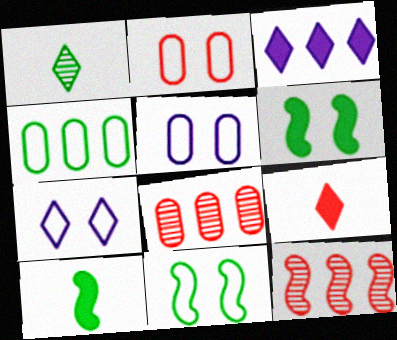[[1, 4, 6], 
[2, 7, 11], 
[2, 9, 12], 
[3, 4, 12], 
[7, 8, 10]]